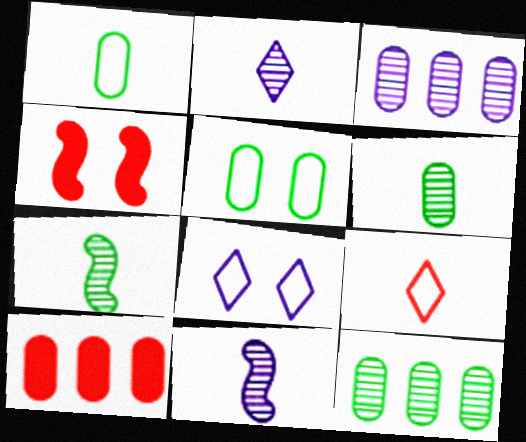[[7, 8, 10]]